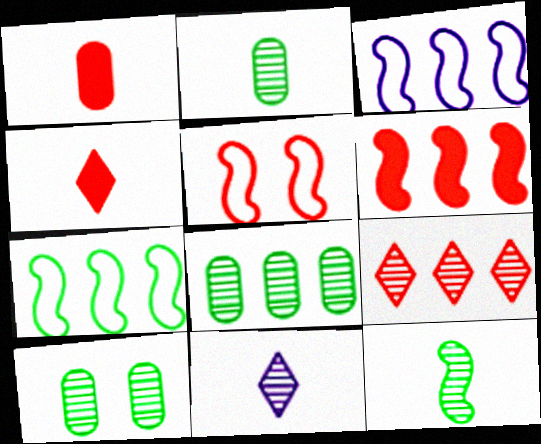[[1, 5, 9], 
[2, 8, 10], 
[3, 4, 10]]